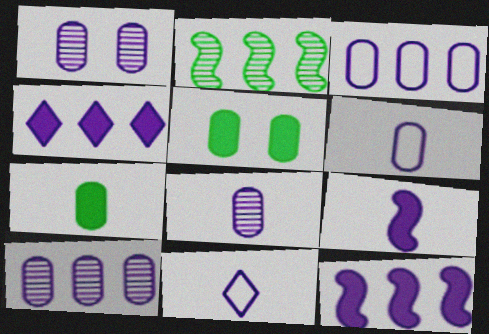[[1, 8, 10], 
[1, 11, 12], 
[8, 9, 11]]